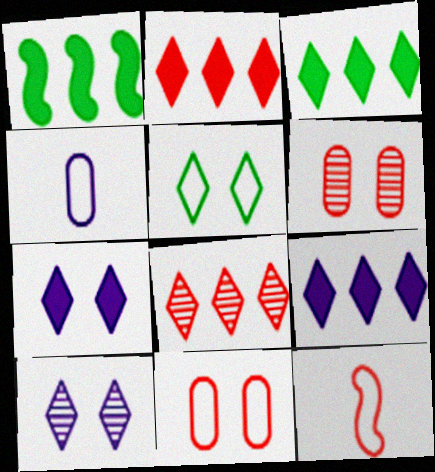[[2, 3, 9], 
[2, 6, 12]]